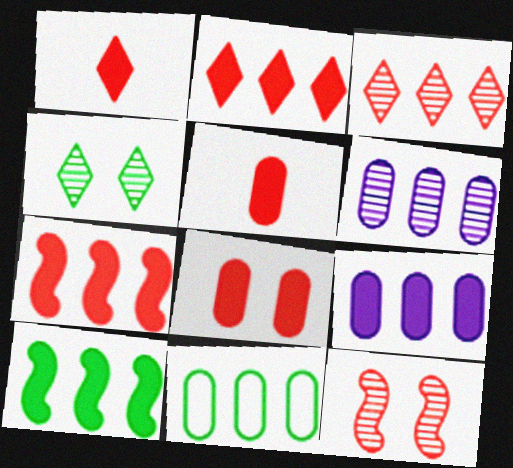[[1, 7, 8], 
[2, 9, 10]]